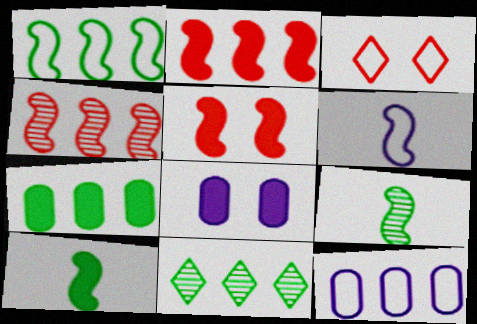[[1, 7, 11], 
[2, 11, 12]]